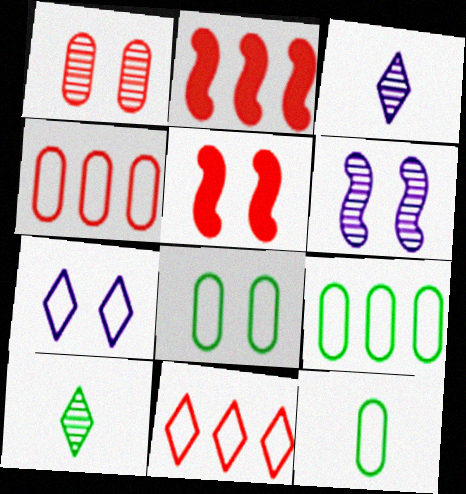[[2, 3, 8], 
[3, 5, 9], 
[8, 9, 12]]